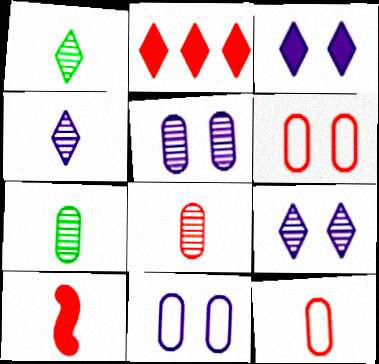[]